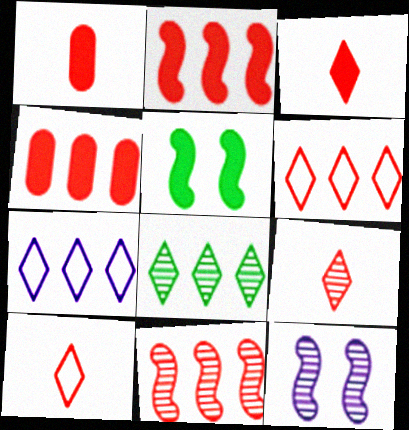[[3, 9, 10], 
[4, 6, 11]]